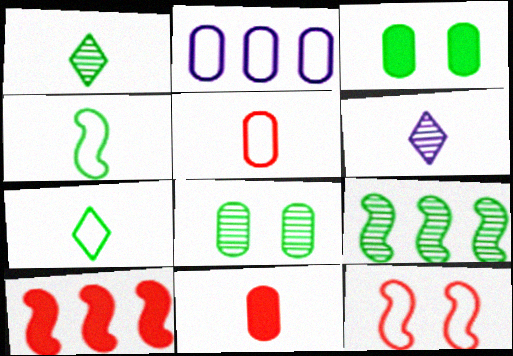[[1, 8, 9], 
[2, 7, 12], 
[2, 8, 11], 
[3, 7, 9], 
[4, 6, 11]]